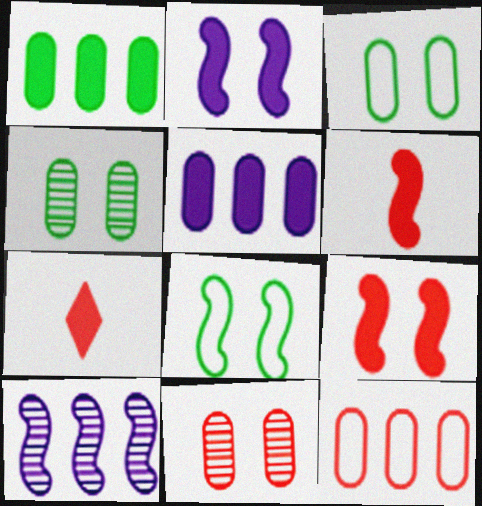[[1, 2, 7], 
[3, 7, 10], 
[6, 8, 10]]